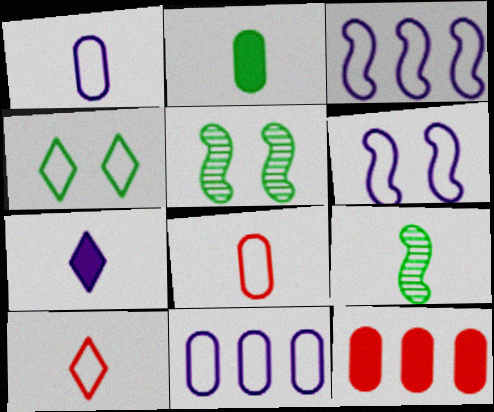[[3, 4, 8], 
[7, 8, 9]]